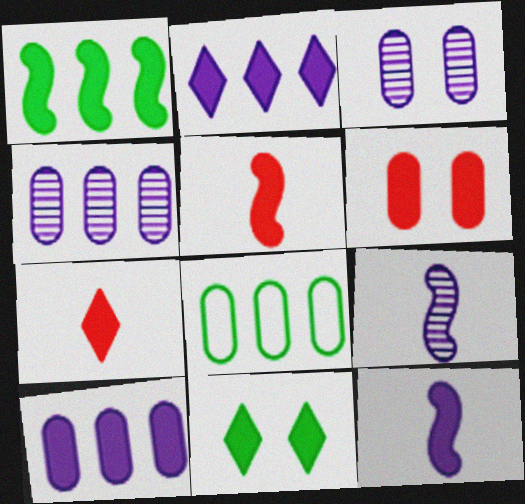[[2, 7, 11], 
[5, 10, 11]]